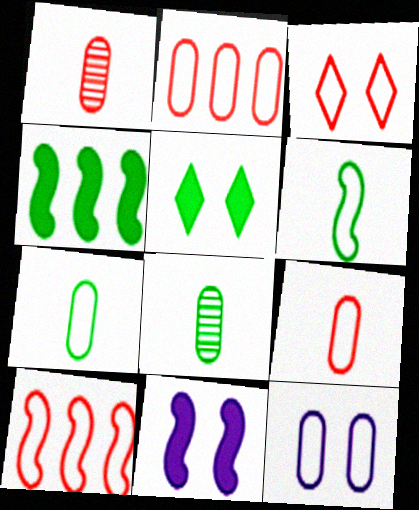[[2, 7, 12], 
[3, 9, 10]]